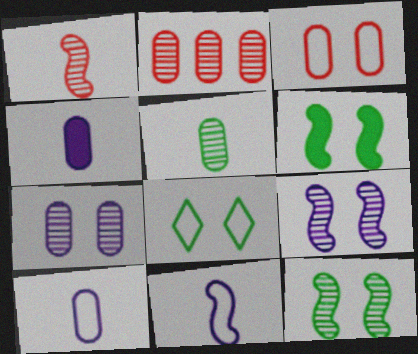[[2, 5, 7]]